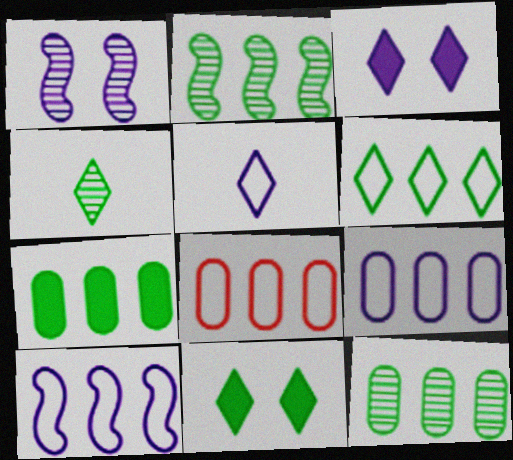[[2, 6, 7], 
[4, 6, 11], 
[6, 8, 10]]